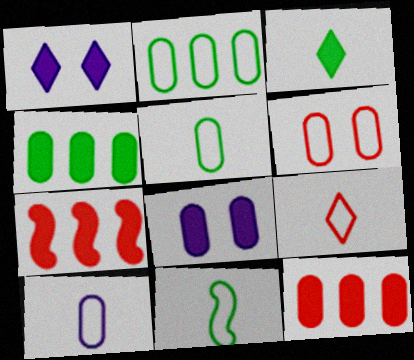[[2, 6, 10], 
[3, 7, 8], 
[9, 10, 11]]